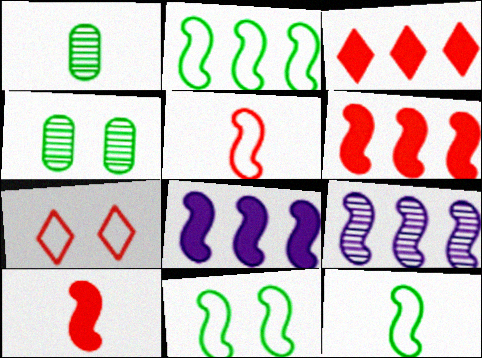[[1, 7, 8], 
[2, 6, 9], 
[2, 11, 12], 
[9, 10, 11]]